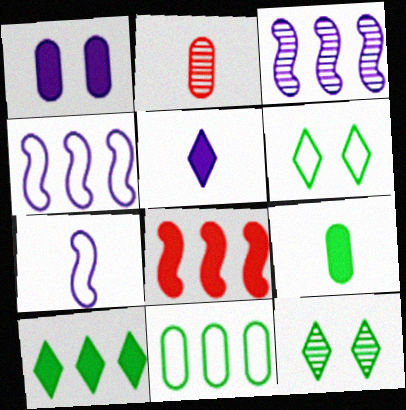[[1, 2, 11], 
[2, 3, 12]]